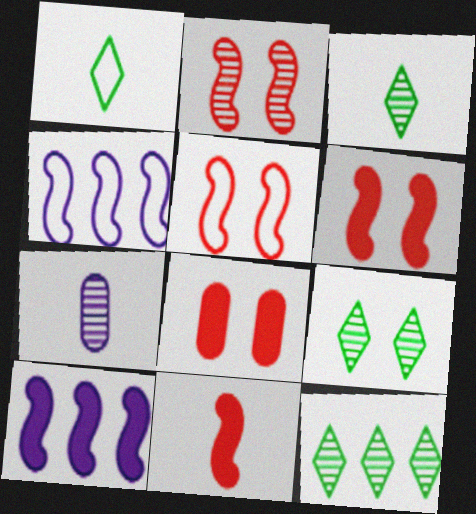[[1, 7, 11], 
[2, 5, 6], 
[2, 7, 12], 
[3, 4, 8], 
[3, 9, 12]]